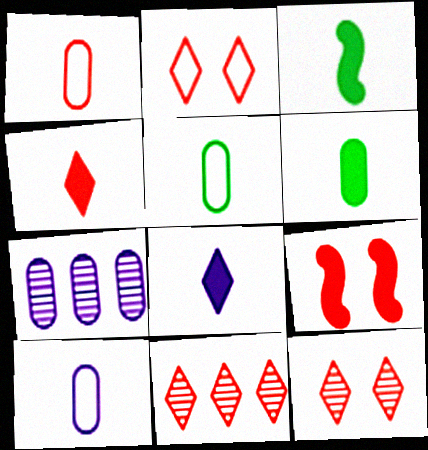[[1, 5, 10], 
[1, 9, 11], 
[2, 3, 7], 
[2, 4, 11]]